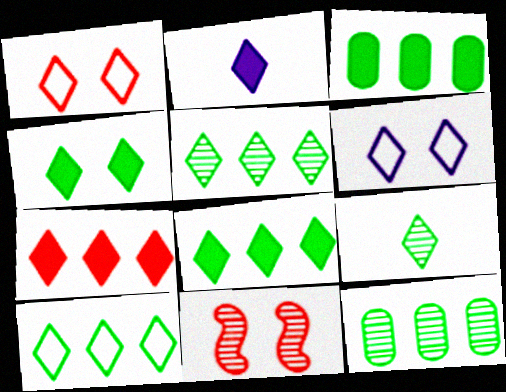[[1, 2, 5], 
[2, 4, 7], 
[4, 9, 10], 
[5, 8, 10], 
[6, 7, 9]]